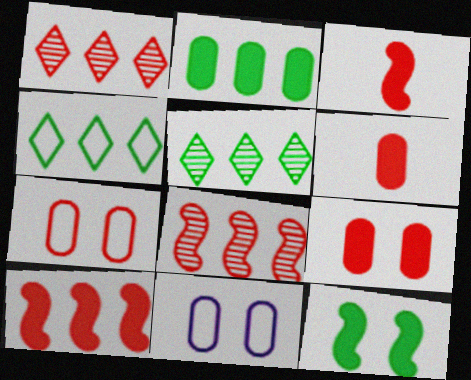[[1, 3, 7], 
[3, 5, 11]]